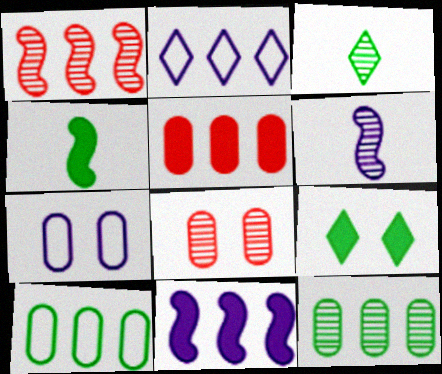[[2, 4, 8]]